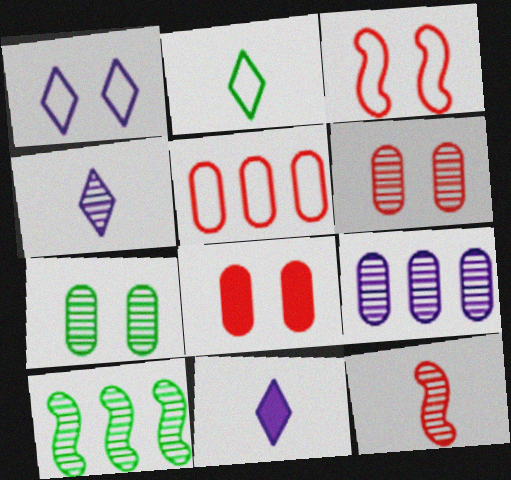[[4, 6, 10]]